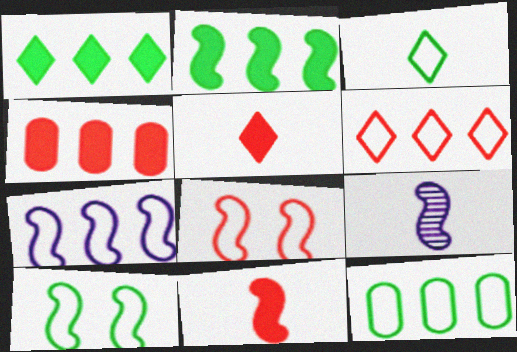[[2, 8, 9], 
[3, 10, 12], 
[6, 7, 12]]